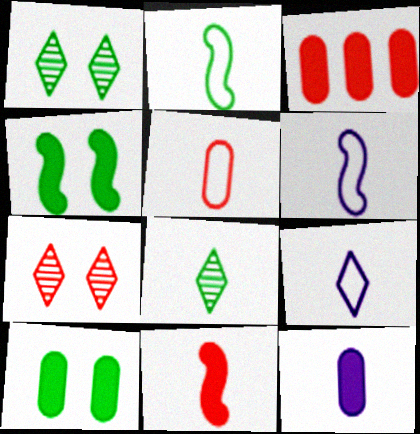[[1, 3, 6], 
[2, 5, 9], 
[3, 10, 12]]